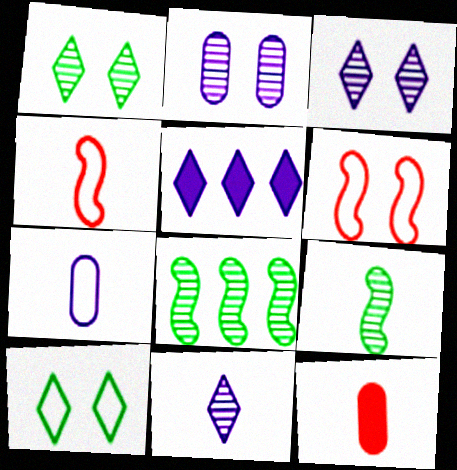[]